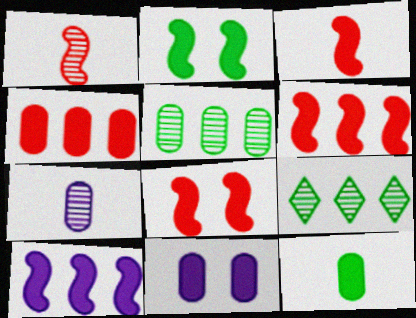[[2, 3, 10], 
[3, 6, 8], 
[4, 11, 12]]